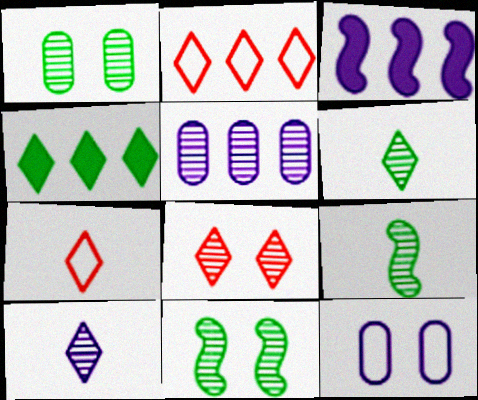[[1, 3, 7], 
[3, 10, 12], 
[5, 8, 9]]